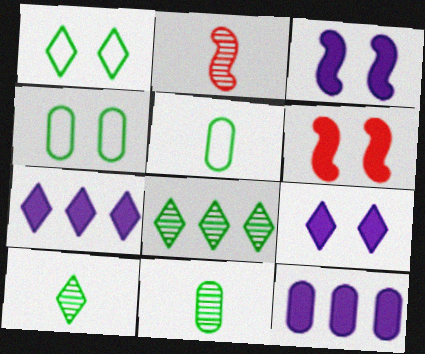[[1, 2, 12], 
[2, 4, 7]]